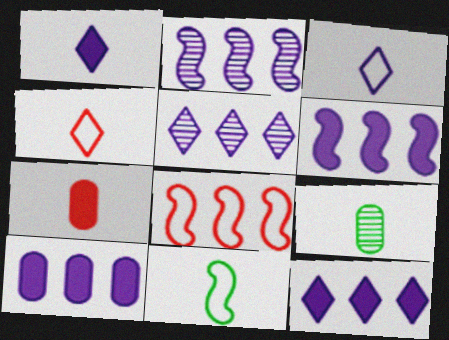[[6, 10, 12]]